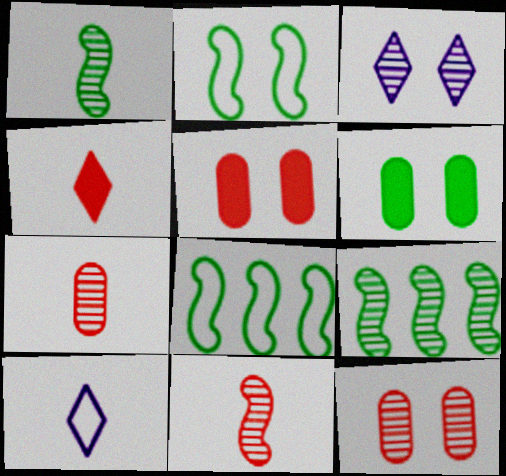[[2, 3, 5], 
[3, 7, 9], 
[5, 9, 10]]